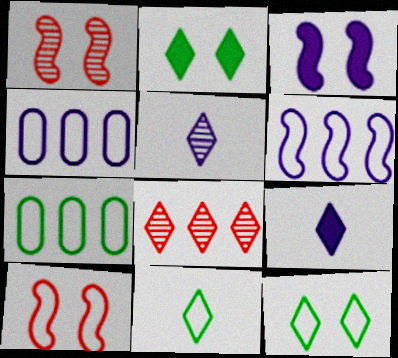[[1, 7, 9], 
[3, 4, 5], 
[4, 10, 11], 
[8, 9, 12]]